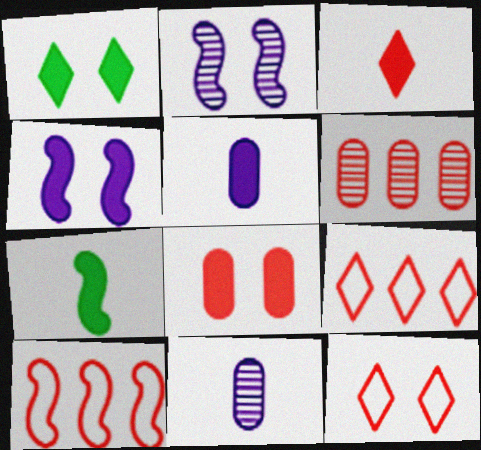[[1, 4, 8], 
[1, 10, 11], 
[2, 7, 10], 
[3, 5, 7]]